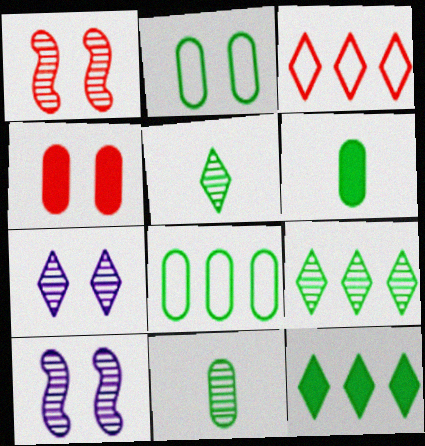[[3, 6, 10]]